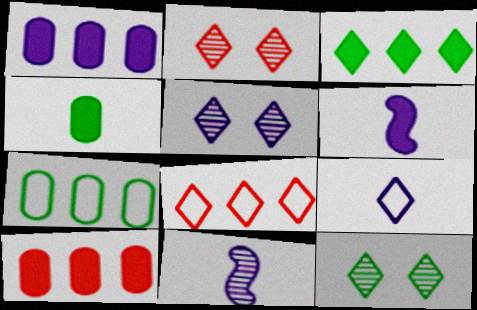[[2, 3, 9], 
[2, 5, 12], 
[2, 6, 7]]